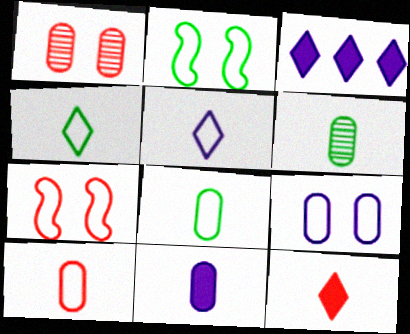[[3, 6, 7], 
[6, 10, 11]]